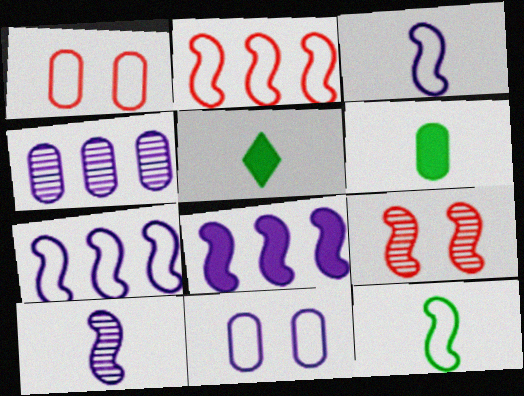[[1, 4, 6], 
[8, 9, 12]]